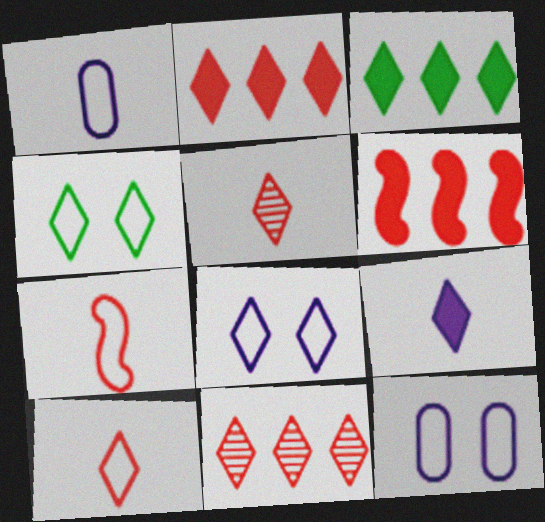[[3, 5, 8], 
[4, 9, 11]]